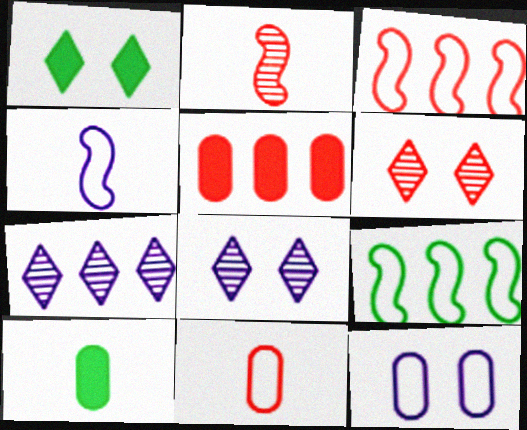[[3, 8, 10], 
[5, 7, 9]]